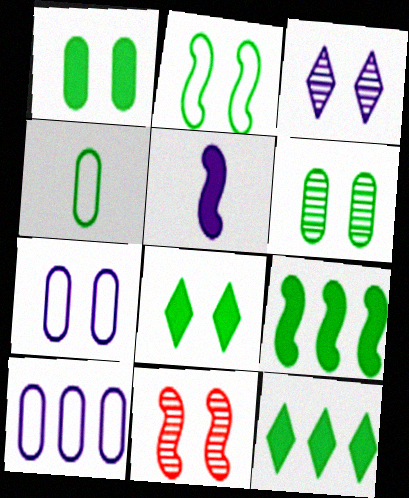[[2, 6, 8], 
[3, 5, 10], 
[3, 6, 11], 
[7, 8, 11]]